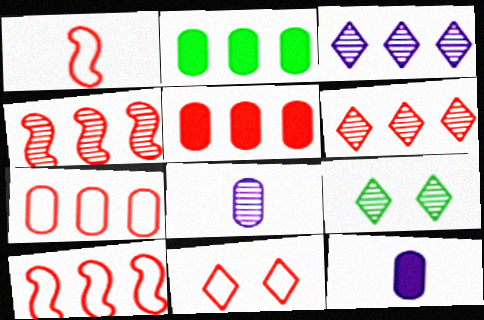[[1, 7, 11], 
[2, 3, 10], 
[4, 8, 9], 
[5, 6, 10], 
[9, 10, 12]]